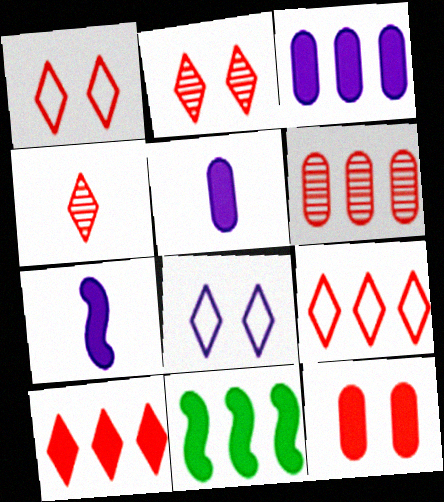[[1, 4, 10], 
[3, 10, 11]]